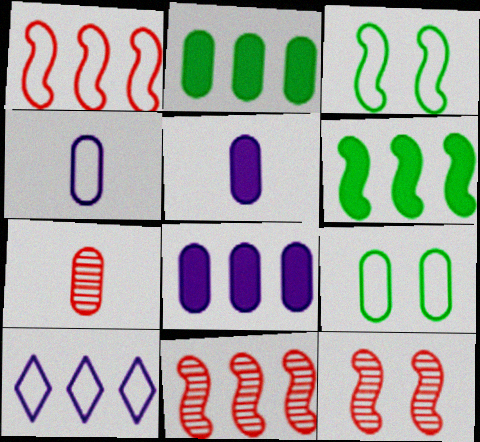[[2, 10, 11], 
[7, 8, 9]]